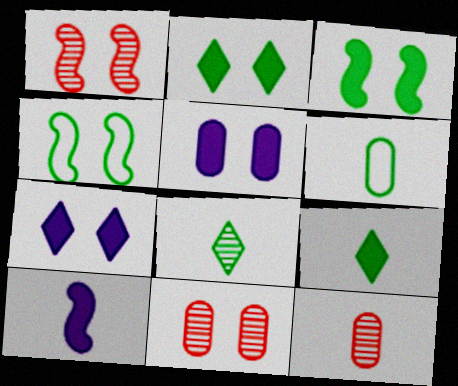[[4, 7, 11]]